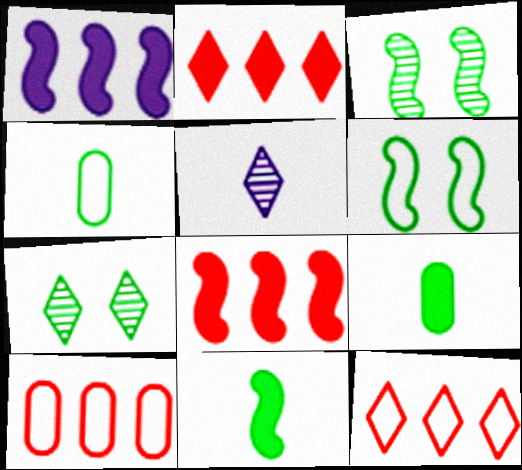[]